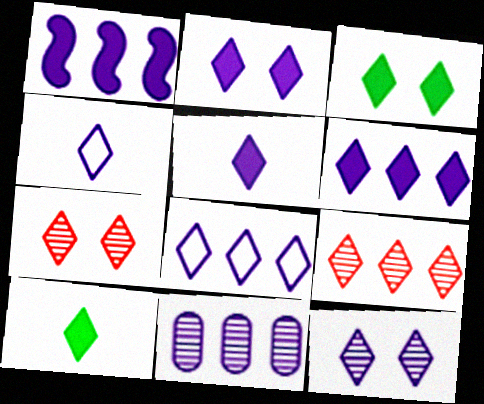[[1, 8, 11], 
[2, 5, 6], 
[3, 4, 9], 
[4, 6, 12], 
[5, 8, 12], 
[7, 8, 10]]